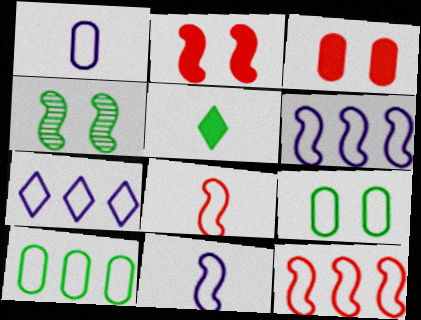[[4, 5, 10], 
[7, 8, 9], 
[7, 10, 12]]